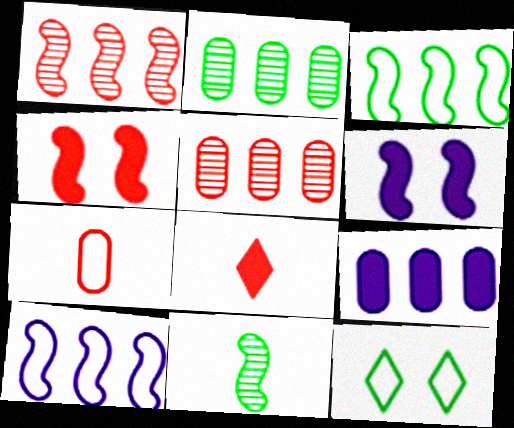[[4, 10, 11], 
[7, 10, 12]]